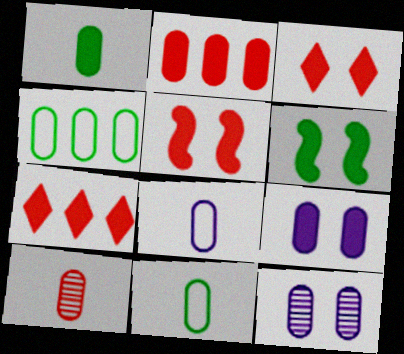[[1, 2, 9], 
[1, 8, 10], 
[2, 11, 12], 
[3, 6, 9], 
[4, 9, 10]]